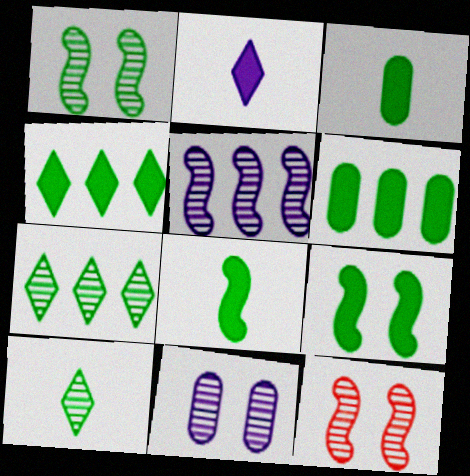[[3, 4, 9]]